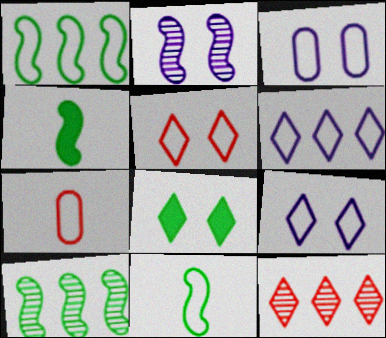[[1, 7, 9], 
[3, 4, 12]]